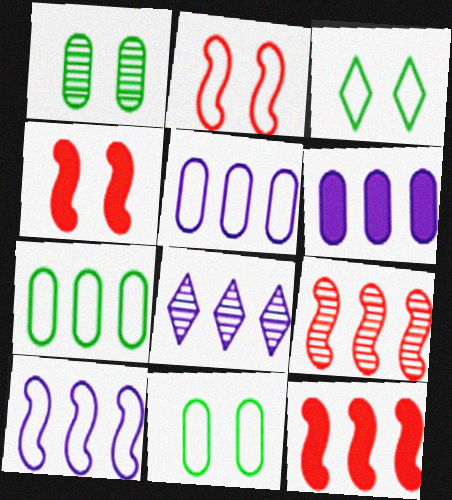[[6, 8, 10], 
[7, 8, 12]]